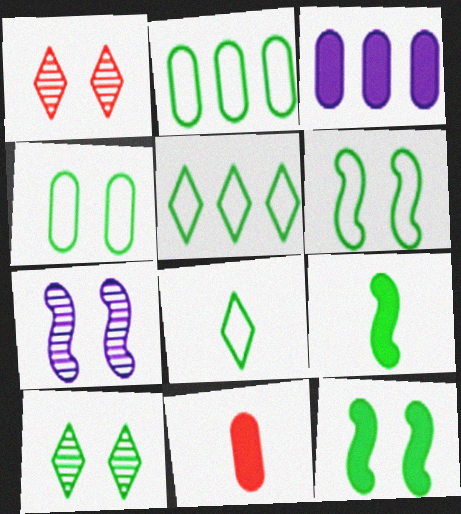[[2, 6, 8], 
[2, 9, 10], 
[4, 10, 12], 
[5, 7, 11]]